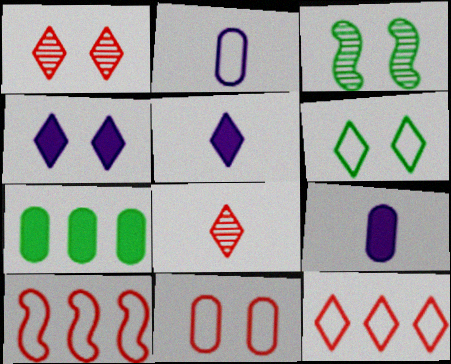[[1, 4, 6], 
[2, 6, 10], 
[3, 4, 11], 
[3, 9, 12]]